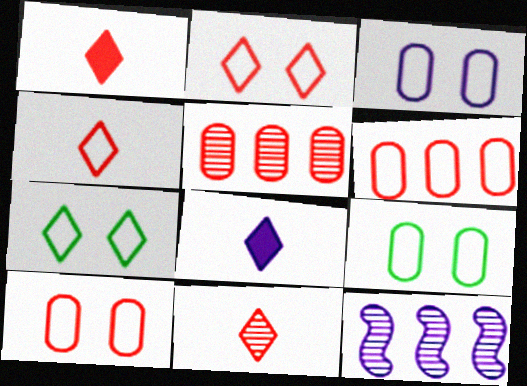[[1, 4, 11], 
[1, 9, 12], 
[3, 8, 12], 
[3, 9, 10]]